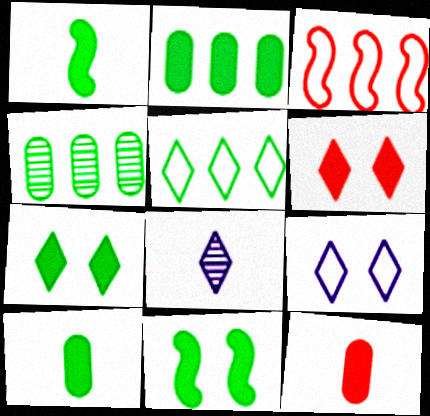[[1, 2, 7], 
[5, 6, 8]]